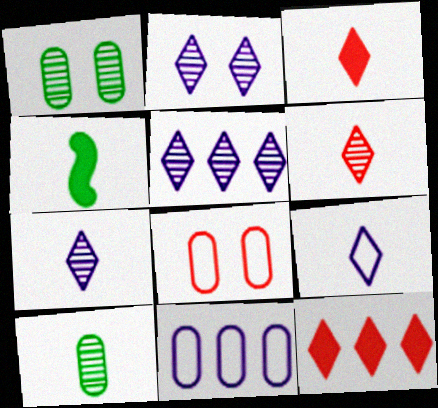[[2, 5, 7], 
[4, 5, 8]]